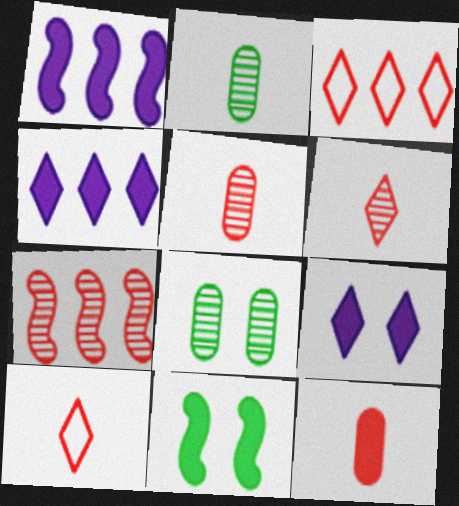[[1, 8, 10], 
[4, 11, 12]]